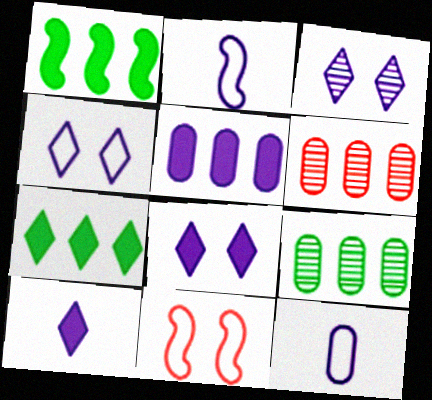[[2, 3, 5], 
[3, 4, 8], 
[9, 10, 11]]